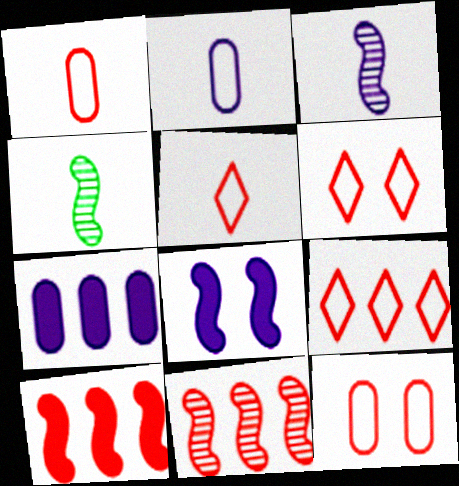[[4, 6, 7], 
[5, 6, 9]]